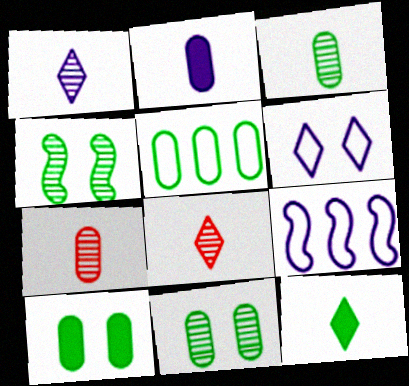[[3, 5, 10], 
[4, 5, 12], 
[8, 9, 10]]